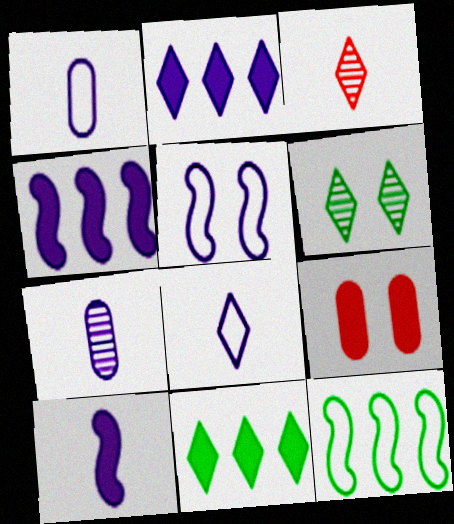[[2, 5, 7], 
[5, 6, 9], 
[7, 8, 10], 
[9, 10, 11]]